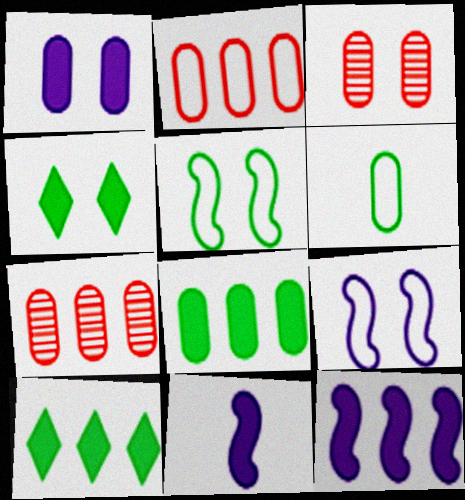[[1, 6, 7], 
[3, 4, 9]]